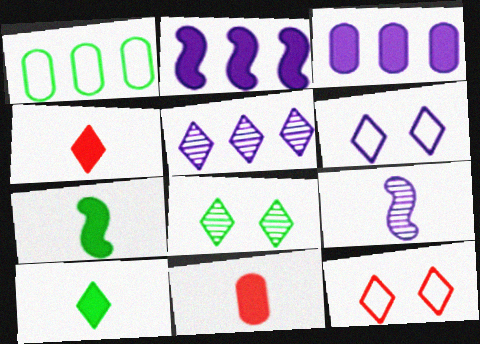[[1, 7, 8], 
[3, 6, 9], 
[5, 10, 12]]